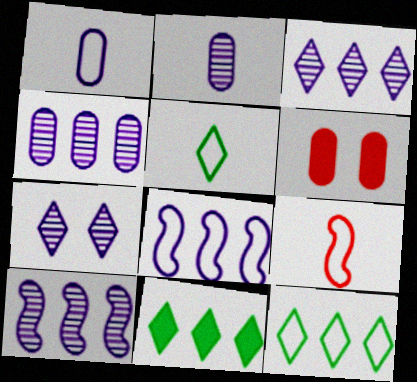[[1, 5, 9], 
[2, 7, 10], 
[3, 4, 10], 
[5, 6, 10]]